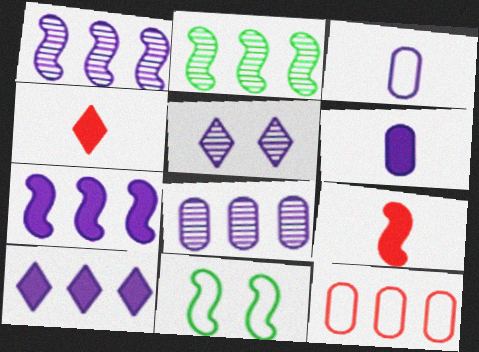[[1, 9, 11], 
[2, 10, 12], 
[3, 5, 7], 
[4, 8, 11]]